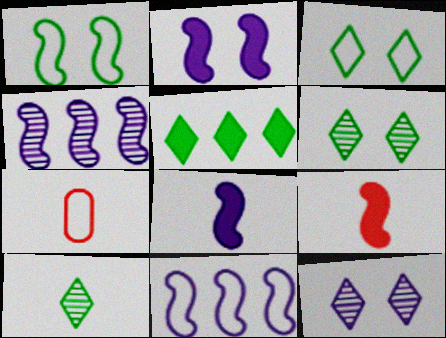[[1, 4, 9], 
[3, 5, 10], 
[3, 7, 11], 
[7, 8, 10]]